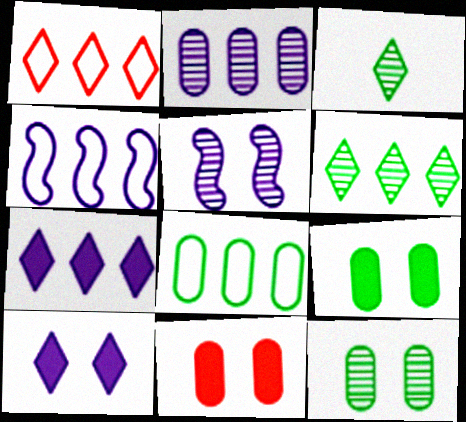[[1, 3, 10], 
[1, 4, 8], 
[1, 6, 7], 
[2, 4, 7], 
[3, 4, 11]]